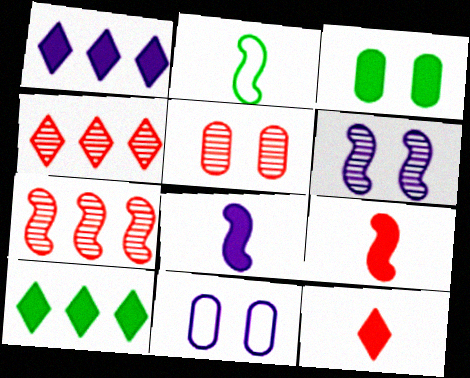[[1, 2, 5], 
[1, 3, 9], 
[3, 5, 11]]